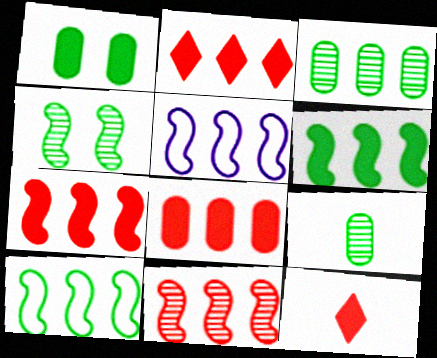[[2, 3, 5], 
[2, 7, 8], 
[5, 6, 11]]